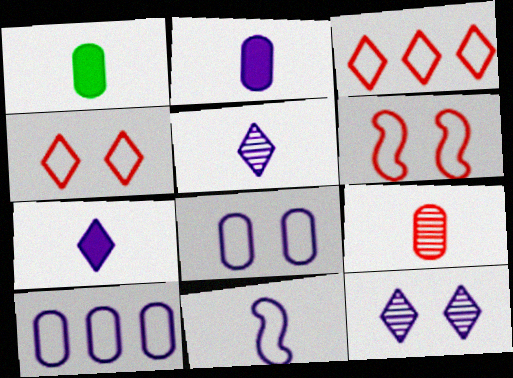[[2, 5, 11]]